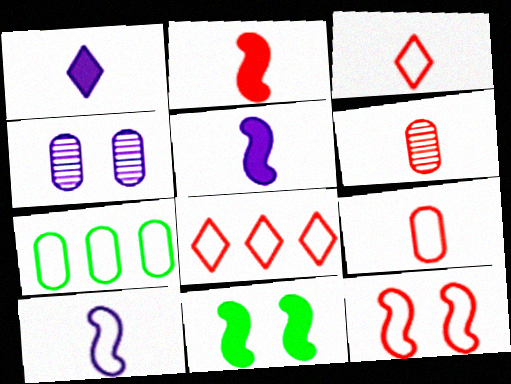[[2, 3, 6], 
[8, 9, 12]]